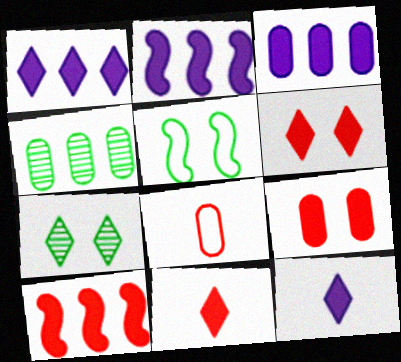[[1, 2, 3], 
[2, 7, 8], 
[9, 10, 11]]